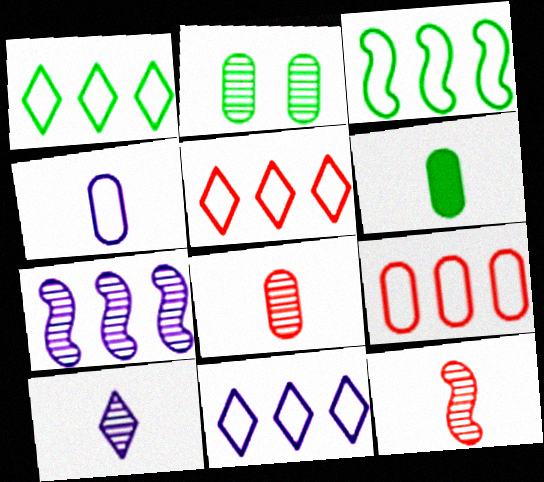[[1, 5, 11], 
[3, 9, 11], 
[4, 6, 8]]